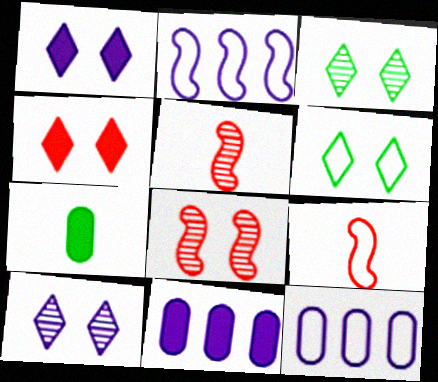[[3, 9, 11], 
[4, 6, 10], 
[5, 6, 11], 
[6, 9, 12]]